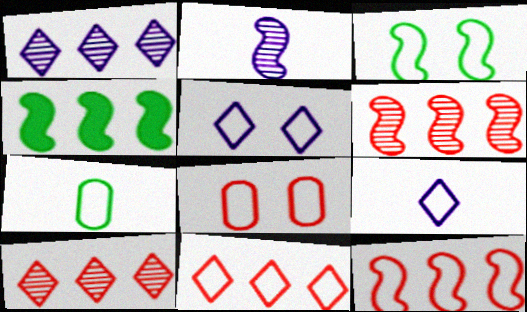[[3, 5, 8], 
[5, 7, 12]]